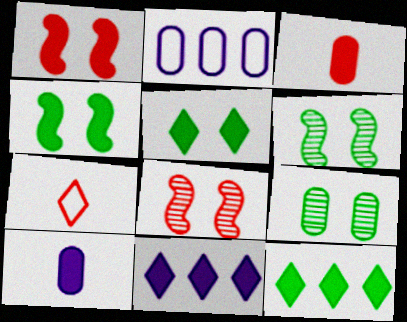[[1, 10, 12], 
[2, 3, 9], 
[3, 4, 11]]